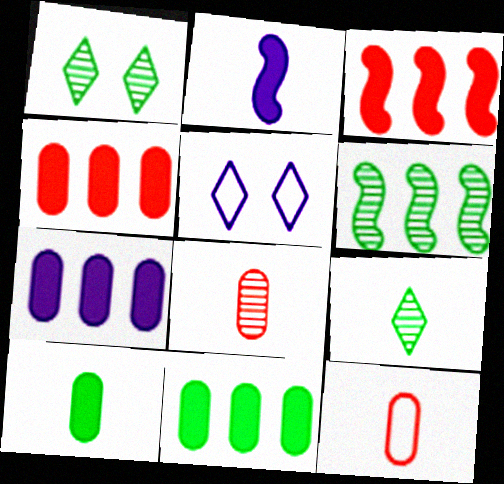[[2, 9, 12], 
[4, 7, 11]]